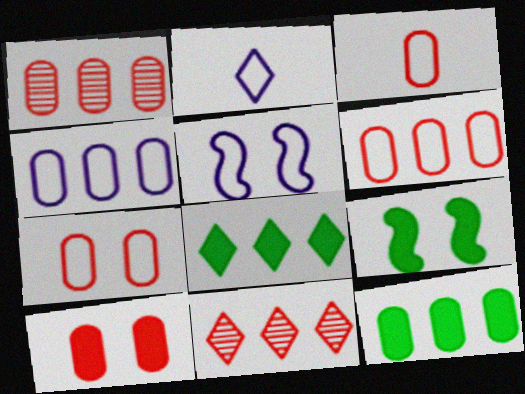[[1, 2, 9], 
[1, 3, 10], 
[1, 4, 12], 
[2, 4, 5], 
[3, 6, 7]]